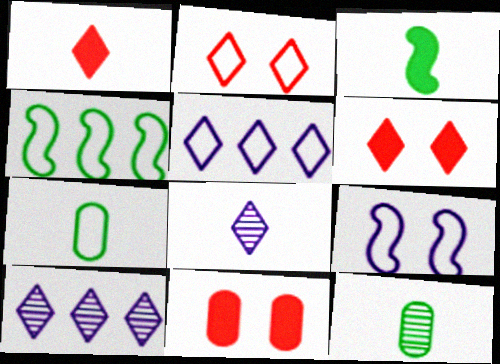[[4, 8, 11]]